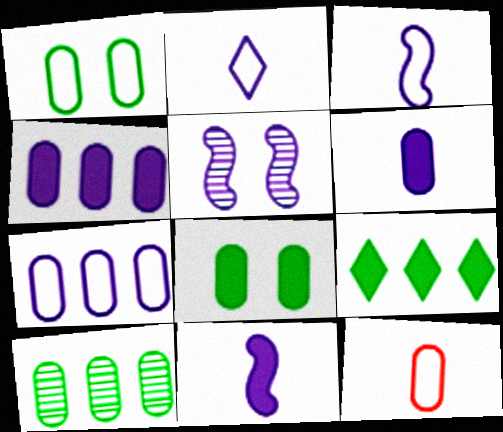[[1, 7, 12], 
[2, 4, 5], 
[5, 9, 12]]